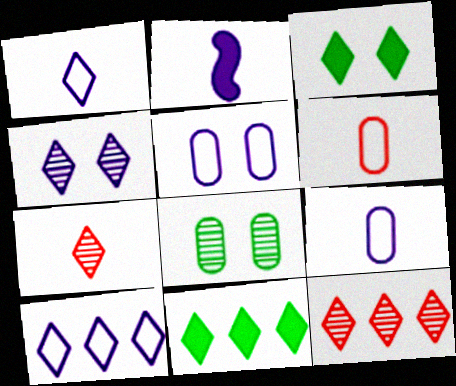[[1, 3, 12], 
[3, 7, 10], 
[10, 11, 12]]